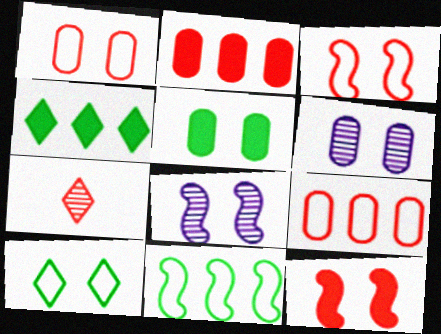[[1, 5, 6], 
[2, 3, 7], 
[6, 10, 12], 
[7, 9, 12]]